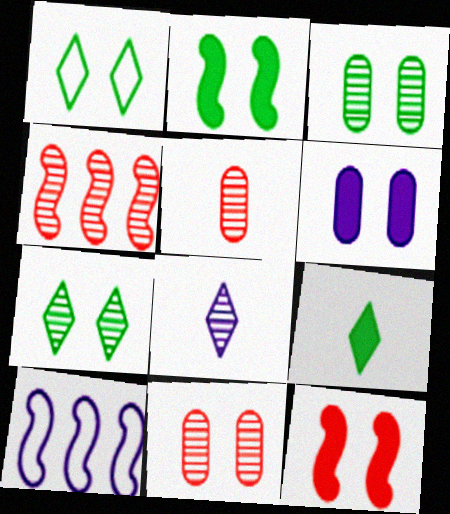[[1, 2, 3], 
[3, 4, 8], 
[6, 8, 10], 
[9, 10, 11]]